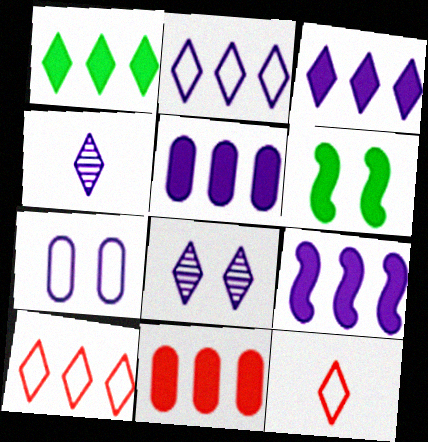[[1, 8, 12], 
[1, 9, 11], 
[3, 5, 9], 
[4, 7, 9]]